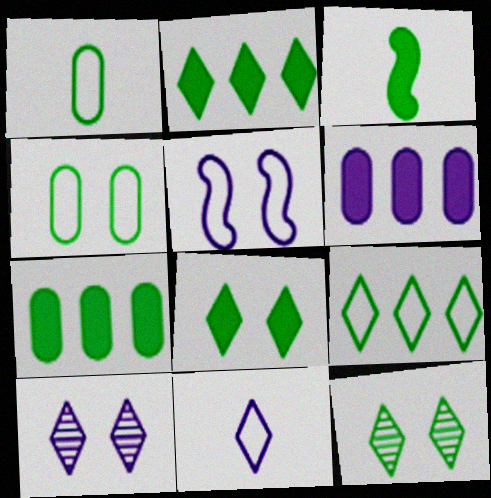[[3, 7, 8]]